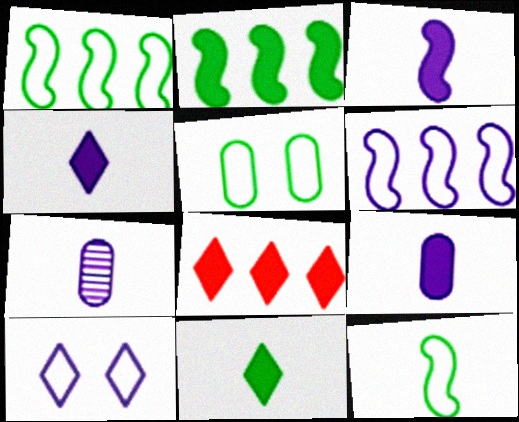[[3, 4, 9]]